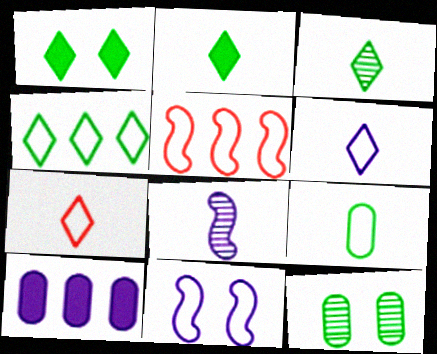[[1, 3, 4]]